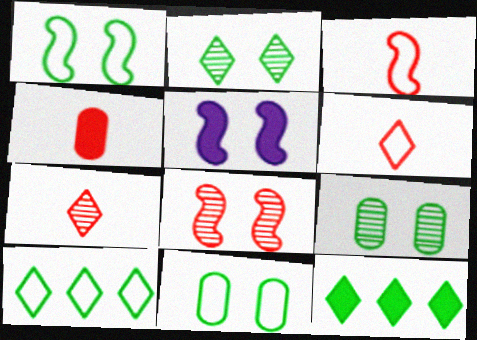[[1, 5, 8], 
[3, 4, 7], 
[4, 5, 12]]